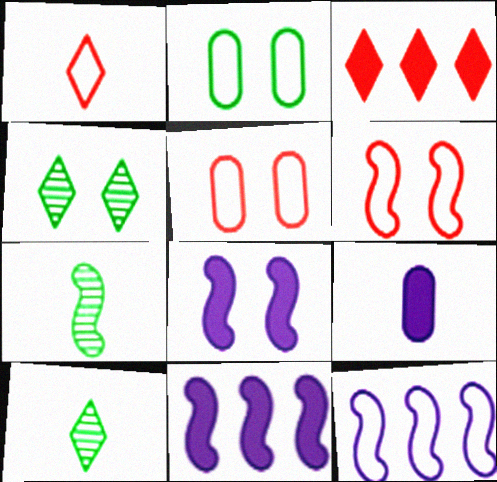[[1, 2, 12], 
[1, 7, 9], 
[4, 5, 8], 
[5, 10, 11], 
[6, 7, 11]]